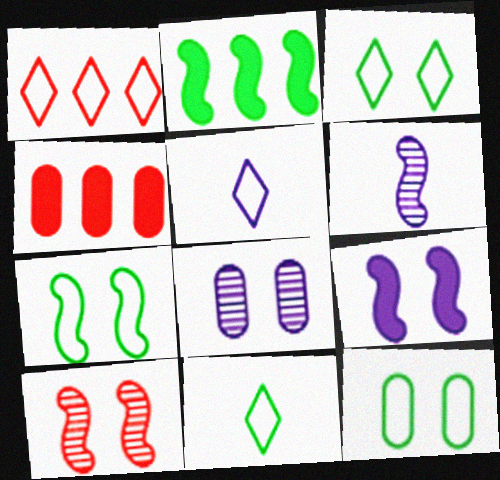[[1, 3, 5], 
[3, 4, 6], 
[3, 7, 12], 
[7, 9, 10]]